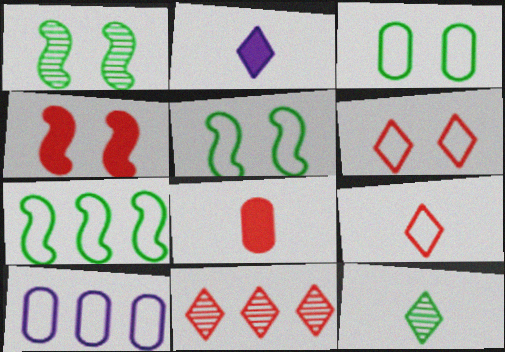[[2, 9, 12], 
[4, 10, 12], 
[5, 9, 10]]